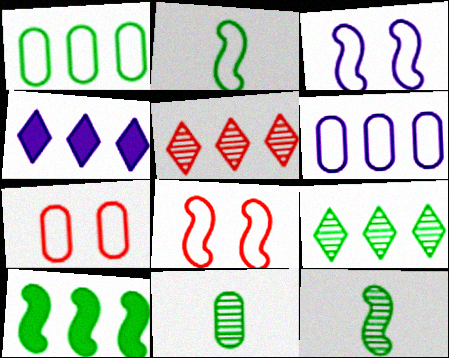[[1, 9, 10], 
[4, 7, 12], 
[4, 8, 11], 
[5, 6, 10]]